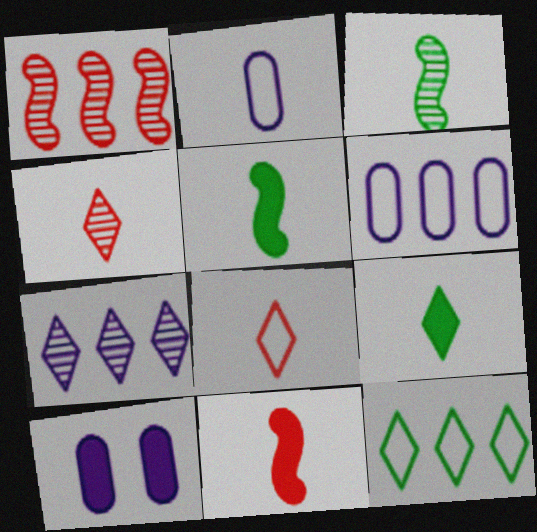[[2, 4, 5]]